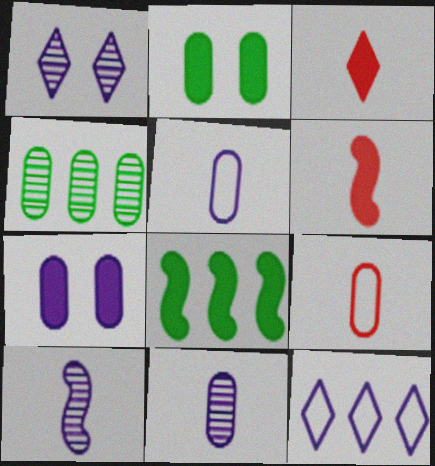[[1, 8, 9], 
[3, 7, 8], 
[4, 7, 9], 
[7, 10, 12]]